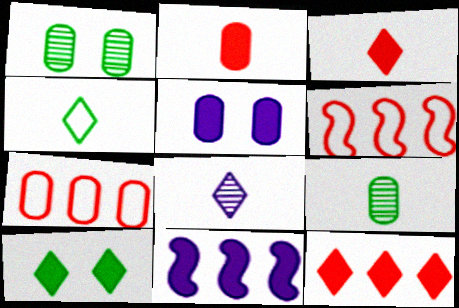[[2, 10, 11], 
[3, 4, 8], 
[5, 7, 9]]